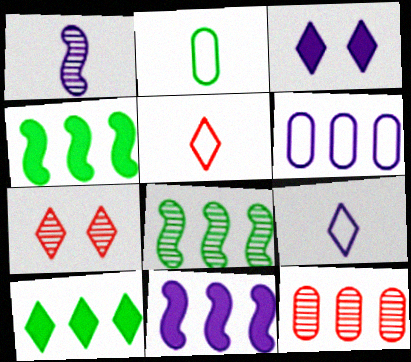[[1, 3, 6], 
[2, 7, 11], 
[7, 9, 10]]